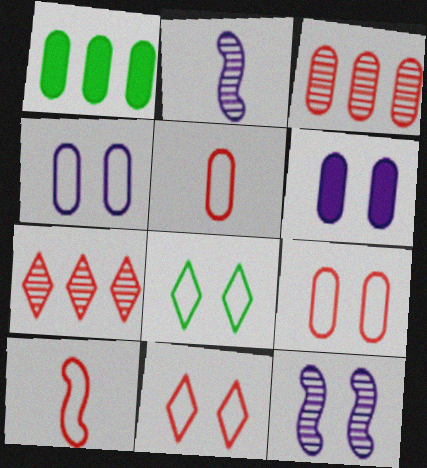[[1, 2, 11]]